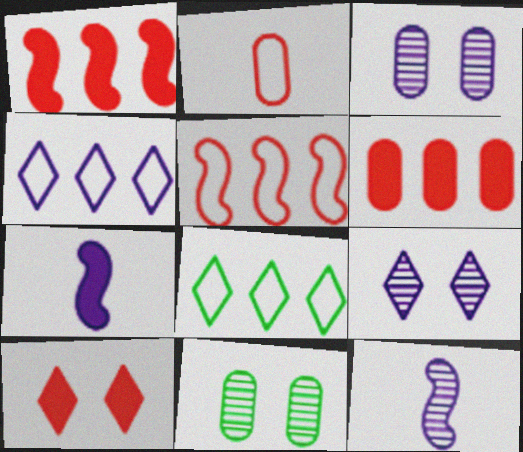[[3, 4, 7]]